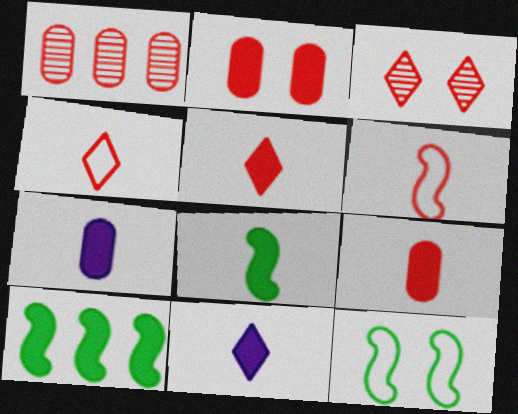[[1, 11, 12], 
[2, 10, 11], 
[5, 7, 8], 
[8, 9, 11]]